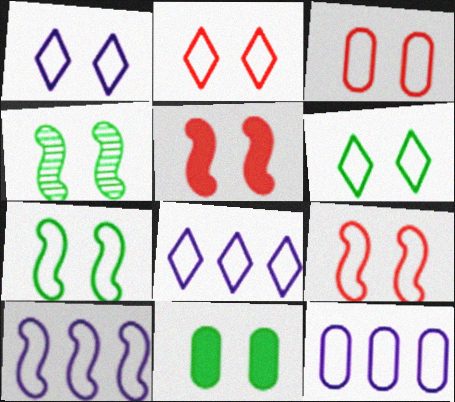[[1, 2, 6], 
[1, 3, 7], 
[2, 3, 9], 
[4, 6, 11], 
[8, 10, 12]]